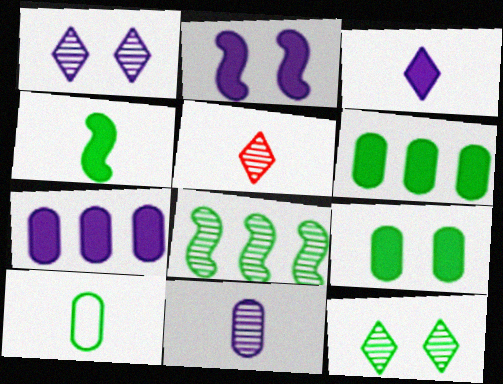[[2, 3, 7]]